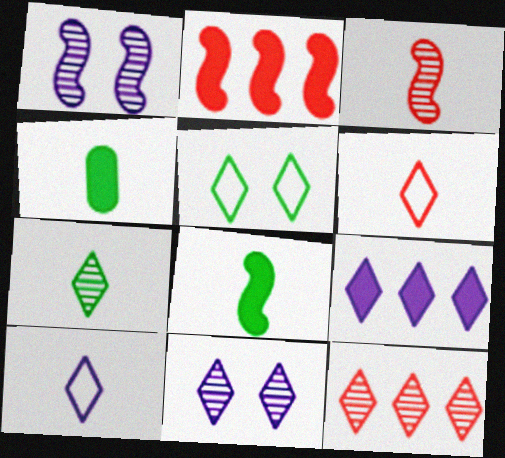[[3, 4, 10], 
[7, 11, 12], 
[9, 10, 11]]